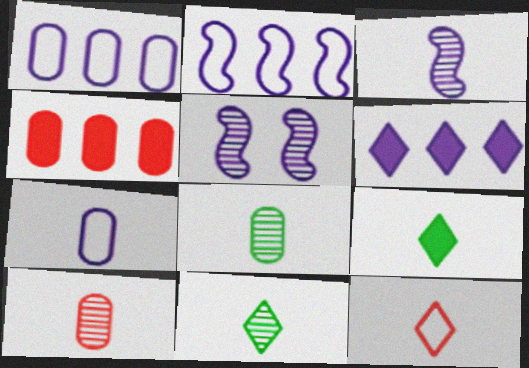[[3, 10, 11], 
[5, 6, 7]]